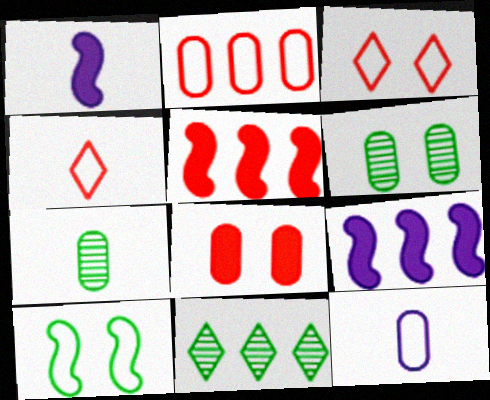[[1, 4, 7], 
[2, 9, 11], 
[3, 7, 9], 
[4, 6, 9]]